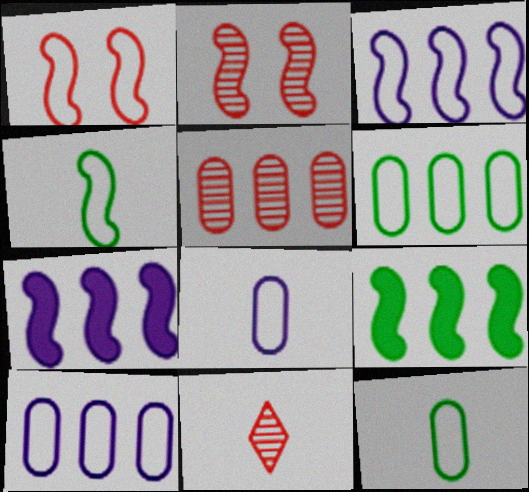[[1, 3, 4], 
[2, 4, 7], 
[2, 5, 11]]